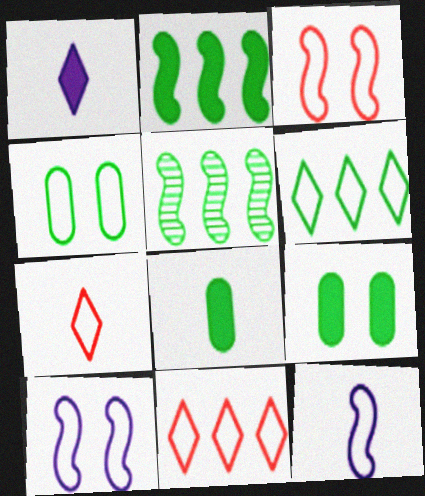[[4, 11, 12]]